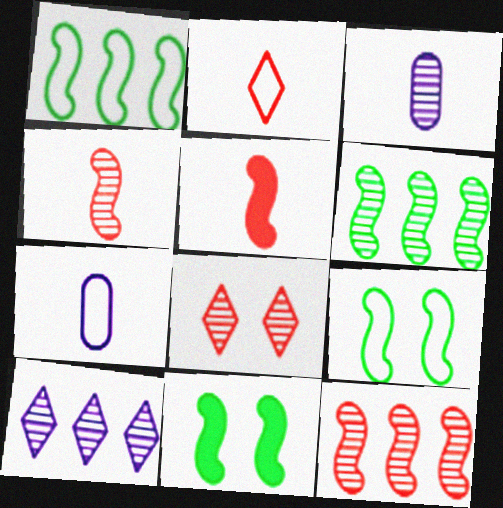[[3, 6, 8]]